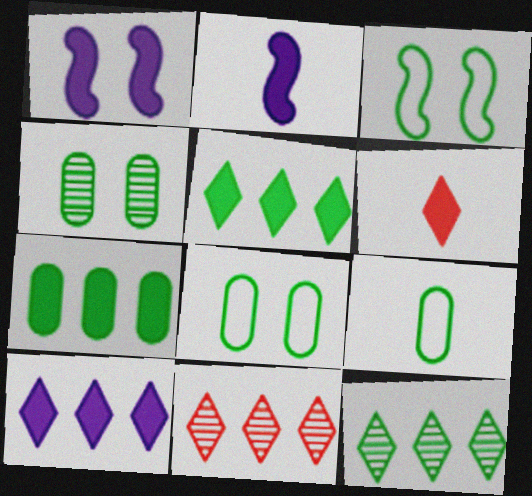[[1, 6, 7], 
[1, 9, 11], 
[2, 8, 11], 
[4, 7, 9]]